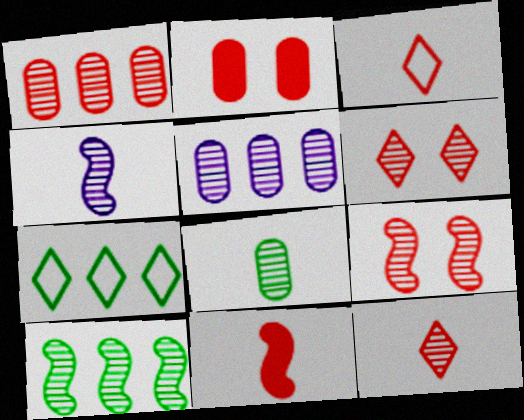[[1, 9, 12], 
[2, 4, 7], 
[4, 8, 12], 
[4, 9, 10]]